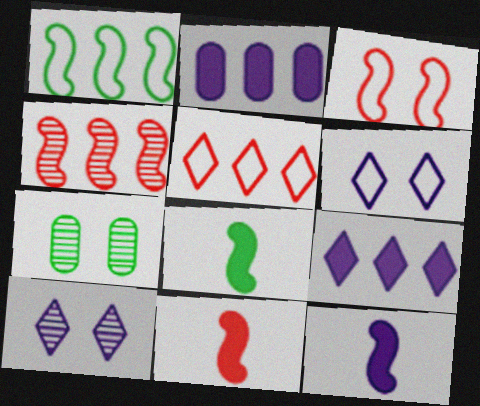[[3, 4, 11], 
[5, 7, 12], 
[8, 11, 12]]